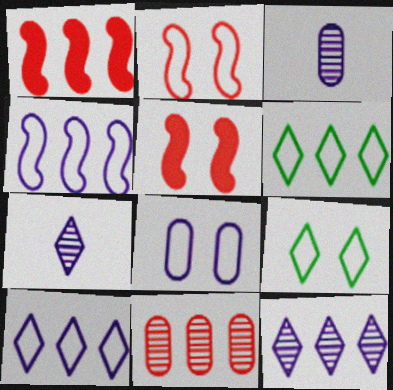[[1, 3, 9], 
[2, 8, 9], 
[3, 5, 6]]